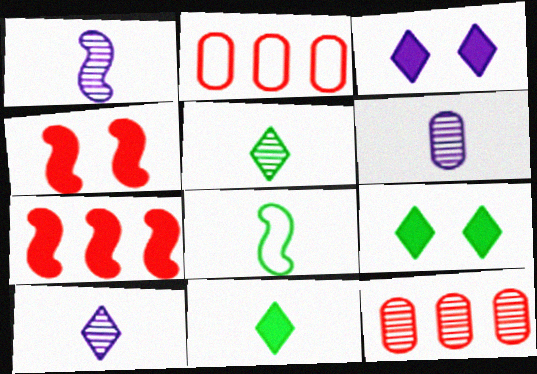[[1, 2, 9], 
[1, 6, 10], 
[3, 8, 12]]